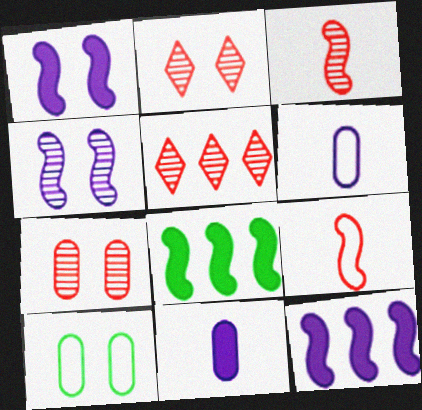[[1, 2, 10], 
[2, 6, 8], 
[3, 5, 7], 
[4, 8, 9]]